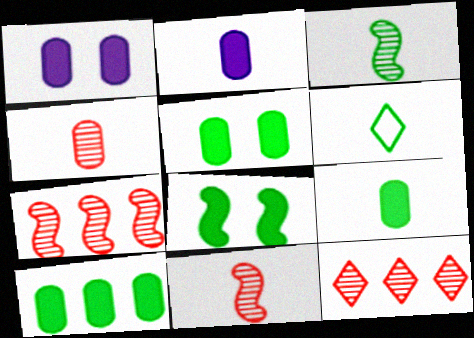[[1, 6, 7], 
[2, 6, 11], 
[3, 6, 9], 
[5, 9, 10]]